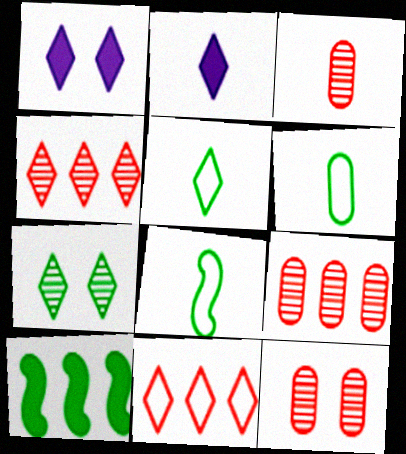[[1, 4, 5], 
[1, 8, 9], 
[2, 3, 8], 
[2, 7, 11], 
[3, 9, 12], 
[5, 6, 8], 
[6, 7, 10]]